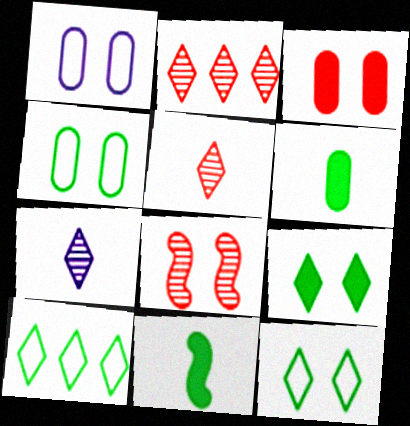[[1, 2, 11], 
[1, 8, 9]]